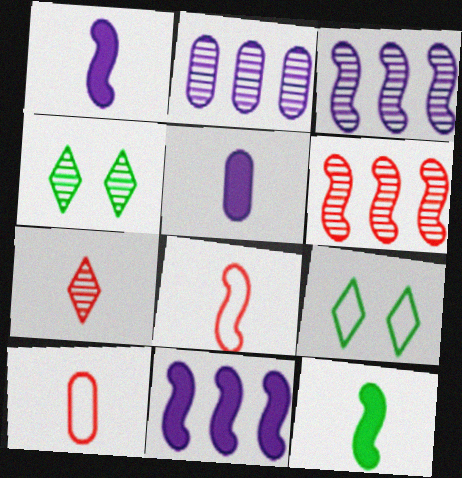[[4, 10, 11], 
[5, 6, 9]]